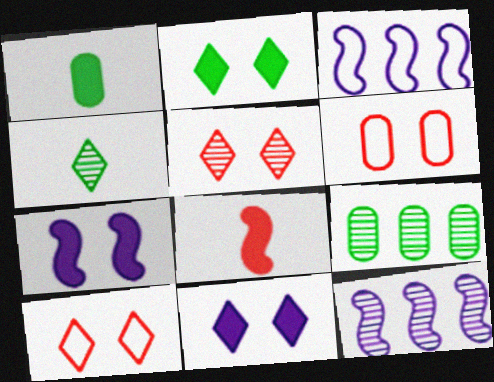[[1, 3, 5], 
[1, 10, 12]]